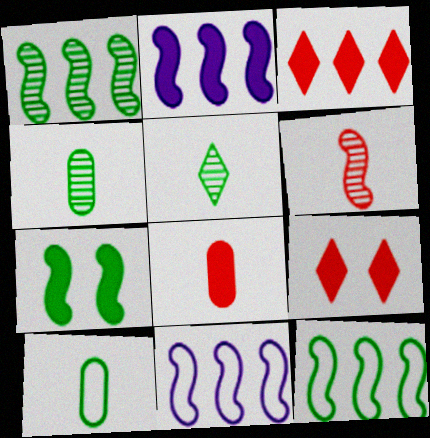[[4, 9, 11], 
[6, 7, 11]]